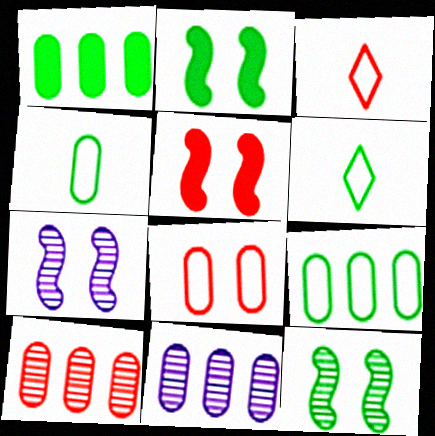[[1, 3, 7], 
[1, 6, 12], 
[2, 3, 11], 
[3, 5, 10], 
[5, 6, 11]]